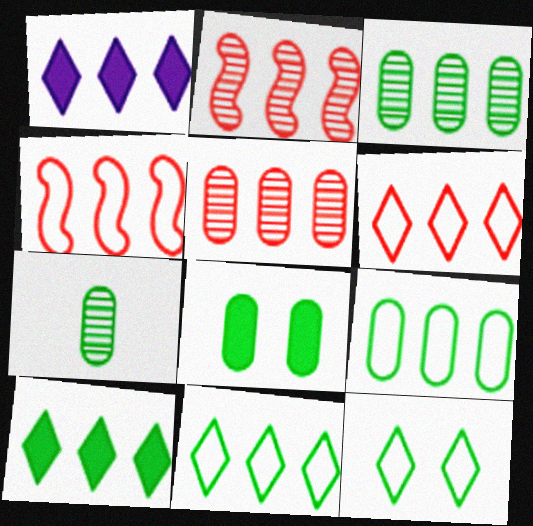[[1, 2, 9], 
[1, 3, 4], 
[7, 8, 9]]